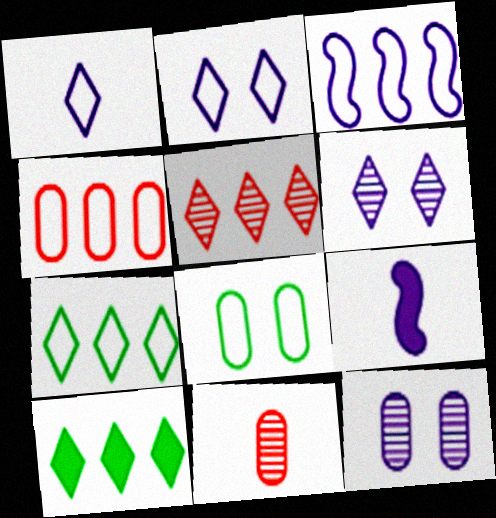[[3, 4, 7], 
[5, 8, 9]]